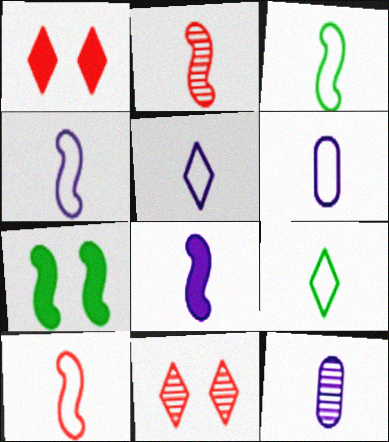[[2, 3, 8], 
[3, 4, 10], 
[4, 5, 6], 
[5, 8, 12], 
[6, 9, 10]]